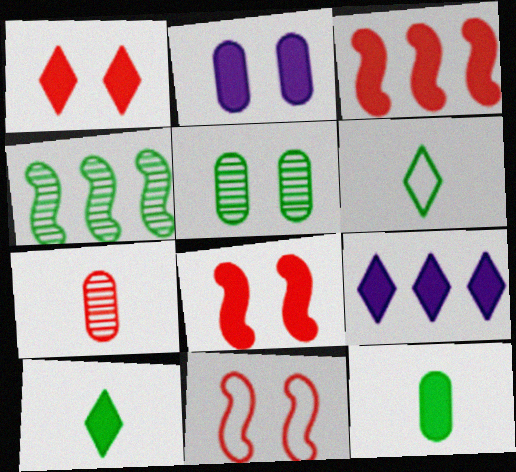[[1, 9, 10], 
[2, 3, 10], 
[8, 9, 12]]